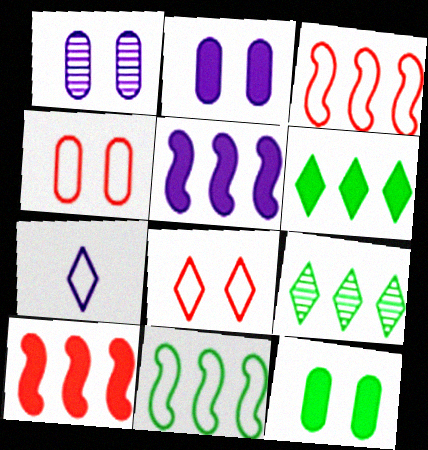[[1, 4, 12], 
[1, 5, 7], 
[4, 7, 11]]